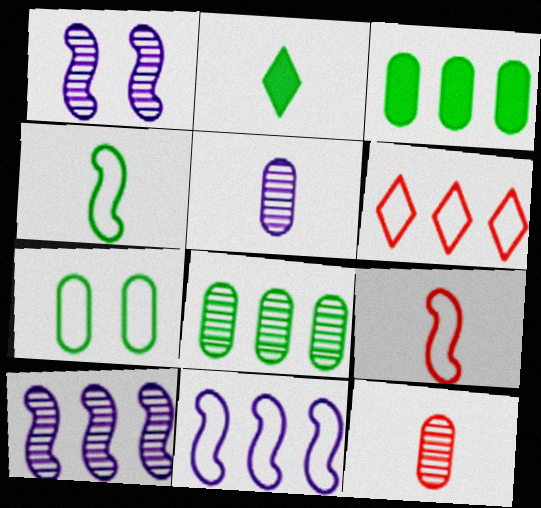[[2, 5, 9], 
[3, 6, 10]]